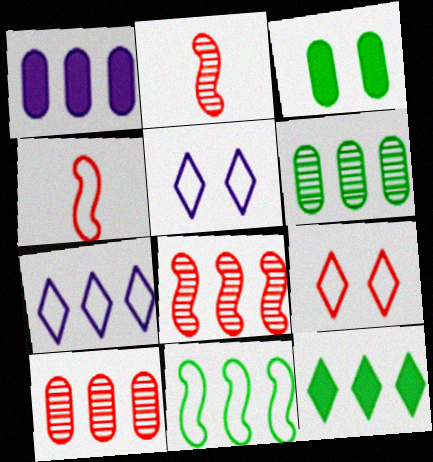[[2, 3, 7], 
[6, 11, 12]]